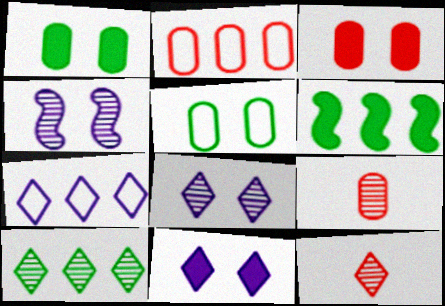[[2, 3, 9], 
[4, 9, 10], 
[8, 10, 12]]